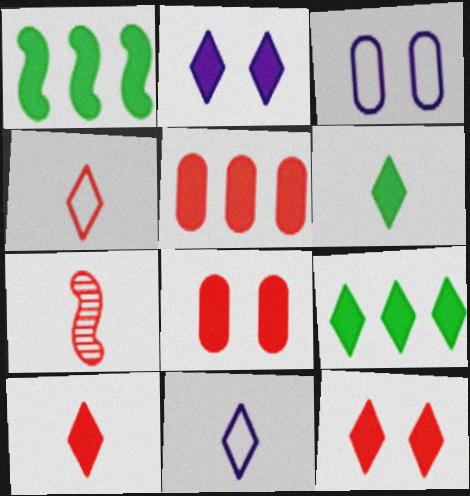[[2, 9, 10], 
[3, 7, 9]]